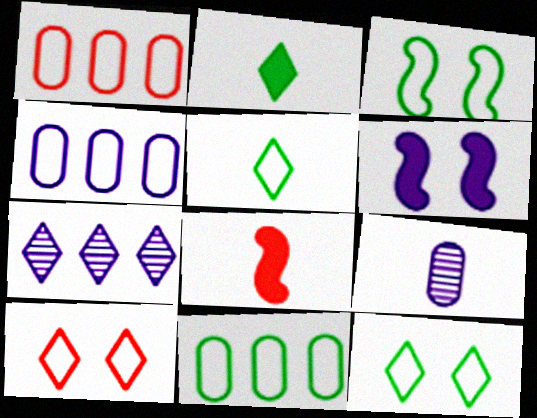[[1, 4, 11], 
[2, 7, 10], 
[3, 5, 11], 
[5, 8, 9]]